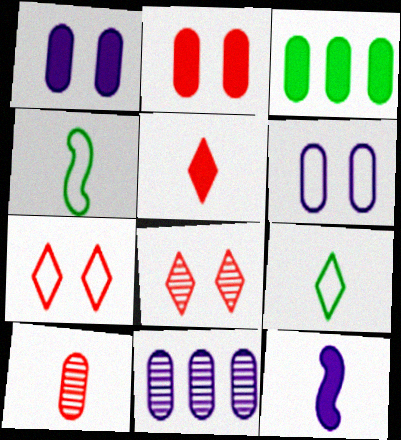[[3, 6, 10], 
[9, 10, 12]]